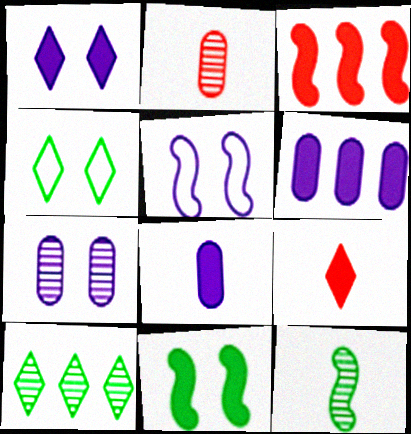[[1, 5, 7], 
[3, 5, 12], 
[6, 9, 11]]